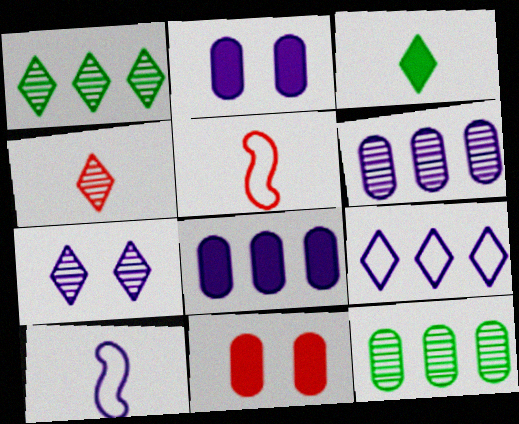[[1, 2, 5], 
[1, 4, 7], 
[1, 10, 11], 
[7, 8, 10]]